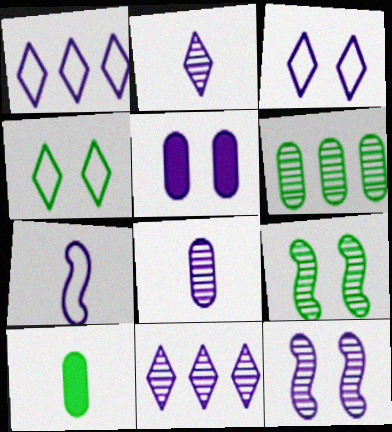[[3, 5, 12], 
[5, 7, 11], 
[8, 11, 12]]